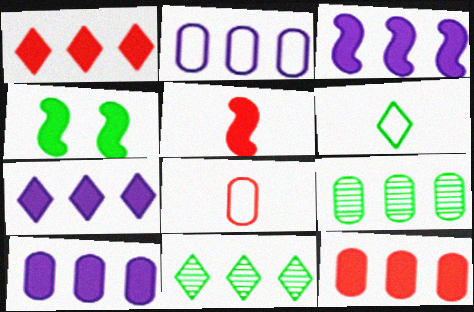[[2, 9, 12], 
[3, 4, 5], 
[3, 7, 10], 
[4, 6, 9]]